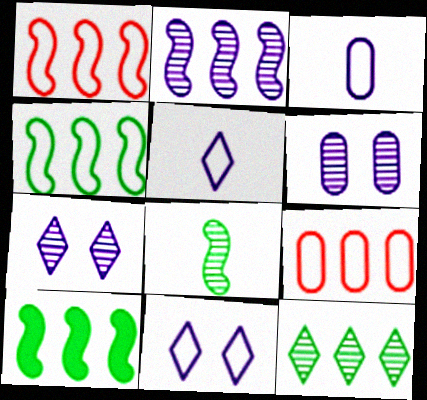[[1, 2, 10]]